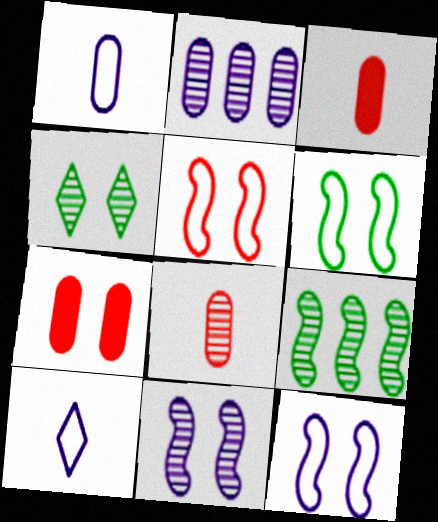[[4, 7, 12], 
[5, 6, 12], 
[7, 9, 10]]